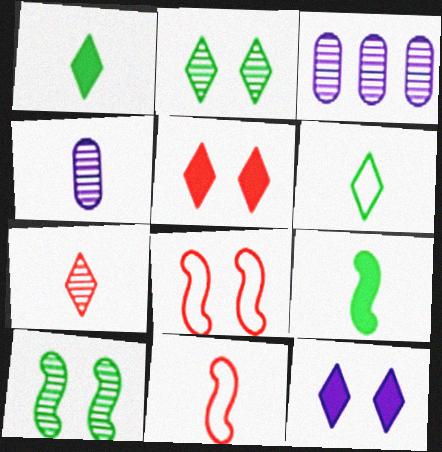[[1, 3, 8], 
[1, 4, 11], 
[3, 7, 10]]